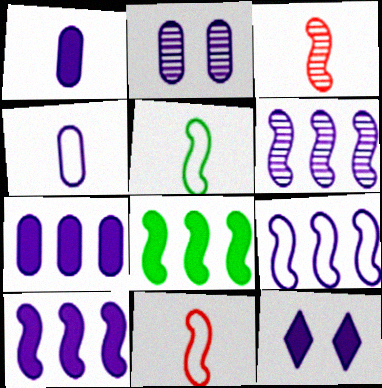[[1, 10, 12], 
[2, 4, 7], 
[4, 6, 12], 
[6, 9, 10]]